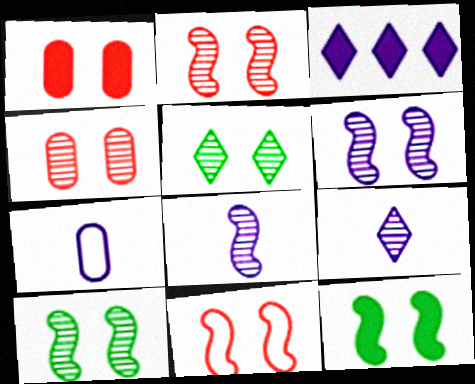[[2, 6, 10], 
[3, 6, 7], 
[4, 5, 6], 
[6, 11, 12]]